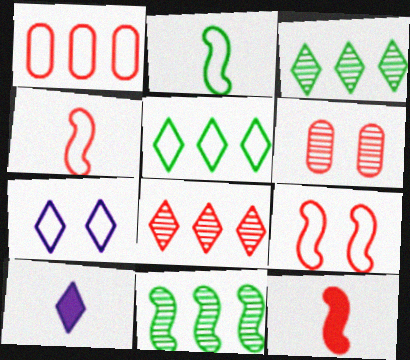[[1, 2, 7]]